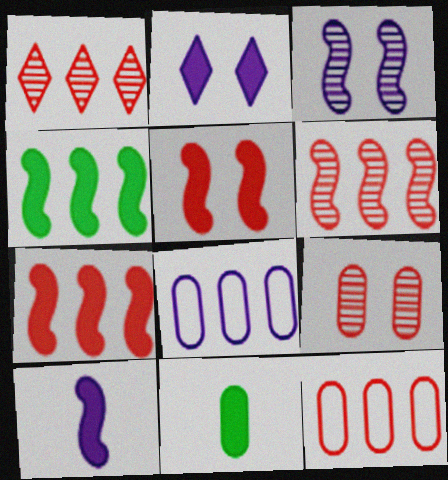[[1, 4, 8], 
[1, 7, 12], 
[2, 7, 11], 
[4, 5, 10], 
[8, 9, 11]]